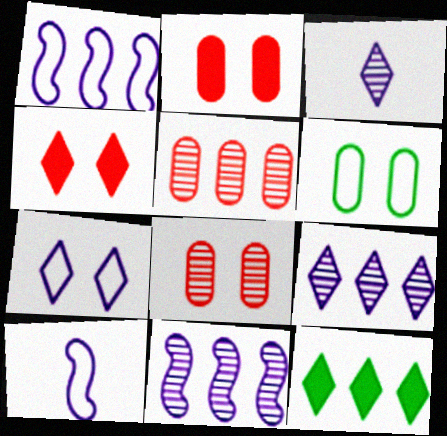[[1, 5, 12], 
[8, 10, 12]]